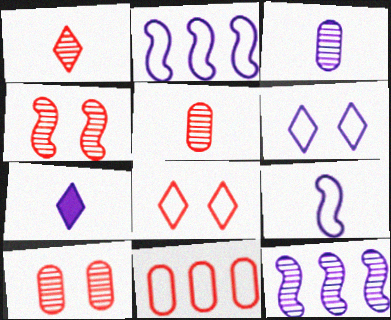[[3, 7, 9]]